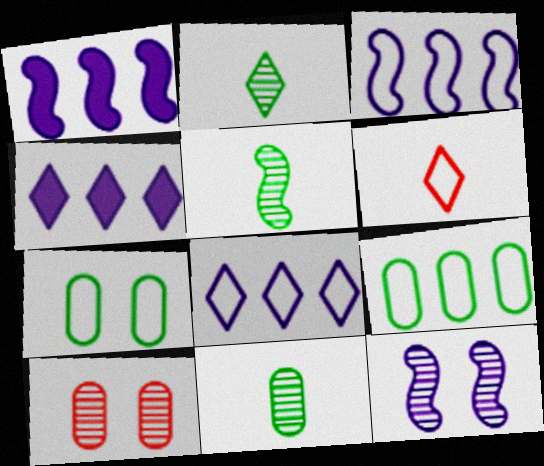[[2, 5, 11], 
[3, 6, 7]]